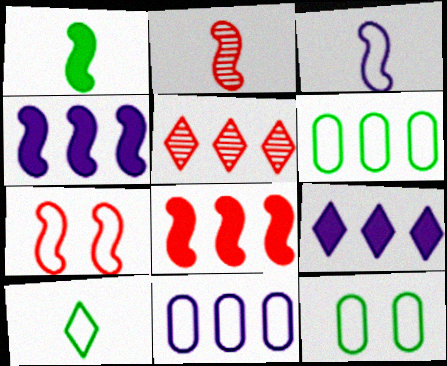[[1, 2, 3], 
[2, 7, 8], 
[2, 9, 12], 
[4, 5, 6], 
[7, 10, 11]]